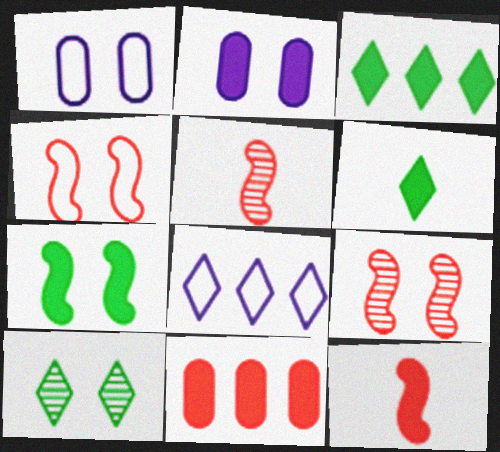[[1, 3, 5], 
[2, 3, 12], 
[2, 4, 10]]